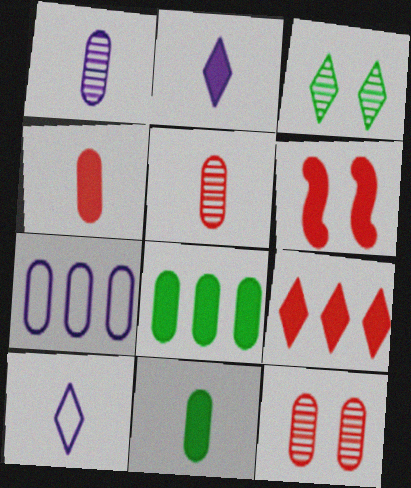[[2, 6, 8], 
[3, 9, 10], 
[4, 6, 9], 
[7, 11, 12]]